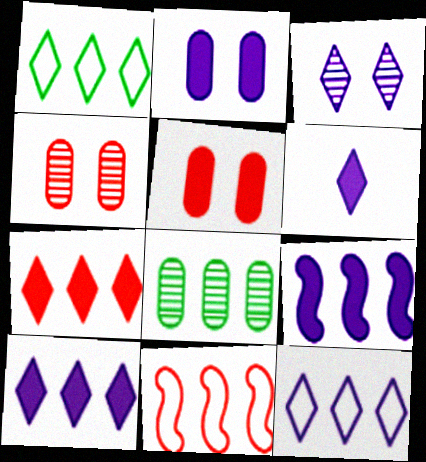[[2, 6, 9], 
[3, 6, 12], 
[8, 10, 11]]